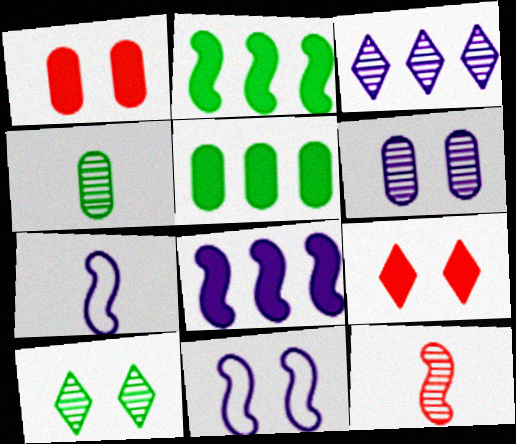[[1, 10, 11], 
[2, 11, 12]]